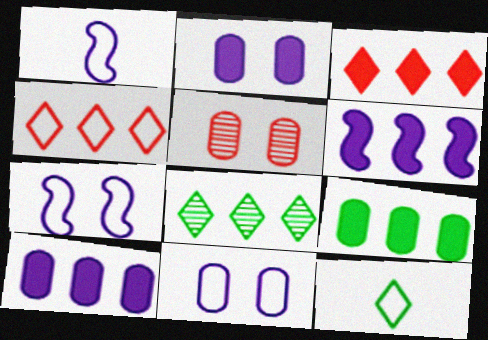[[3, 6, 9], 
[5, 6, 12]]